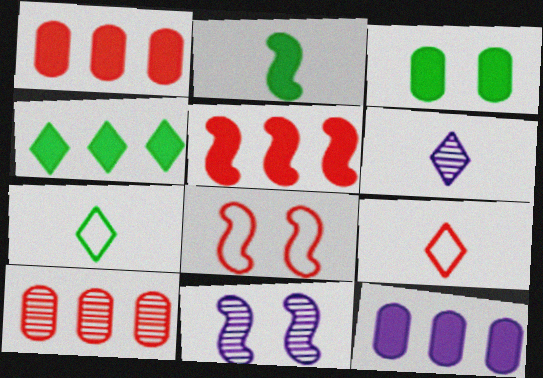[[1, 7, 11], 
[2, 3, 4], 
[4, 5, 12]]